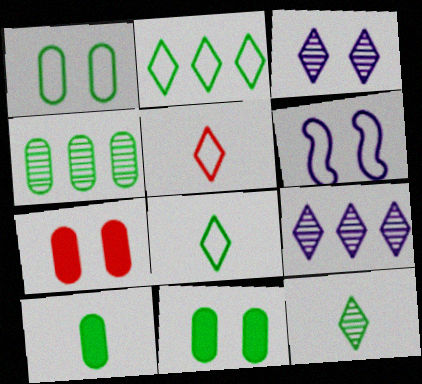[[1, 4, 10]]